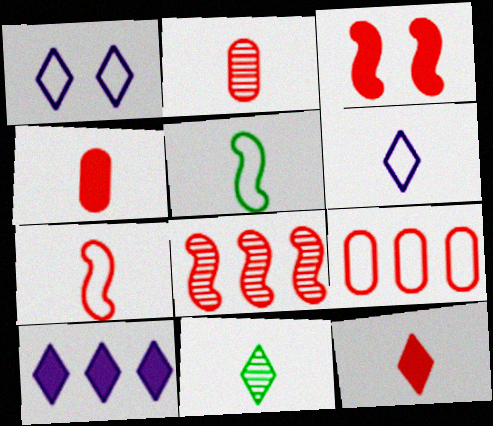[[1, 5, 9], 
[2, 7, 12], 
[3, 7, 8], 
[6, 11, 12]]